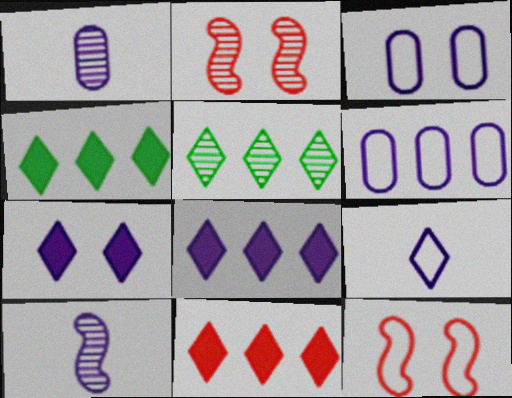[[1, 2, 5], 
[1, 4, 12], 
[3, 8, 10], 
[4, 8, 11], 
[6, 7, 10]]